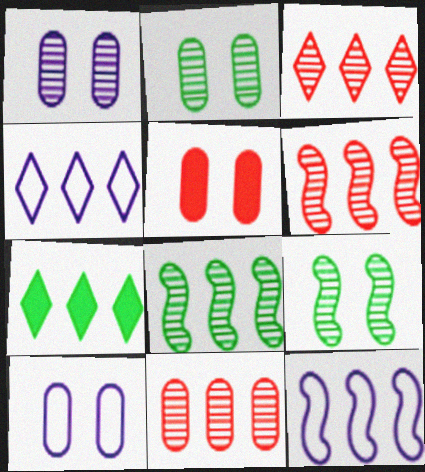[[2, 5, 10], 
[3, 4, 7], 
[3, 6, 11], 
[7, 11, 12]]